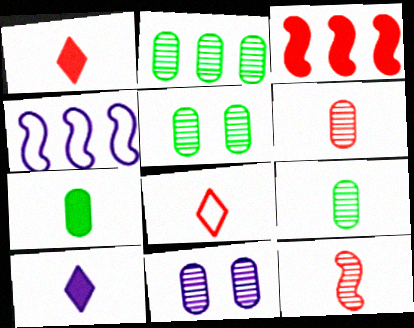[[1, 4, 5], 
[2, 5, 9], 
[2, 6, 11], 
[4, 10, 11]]